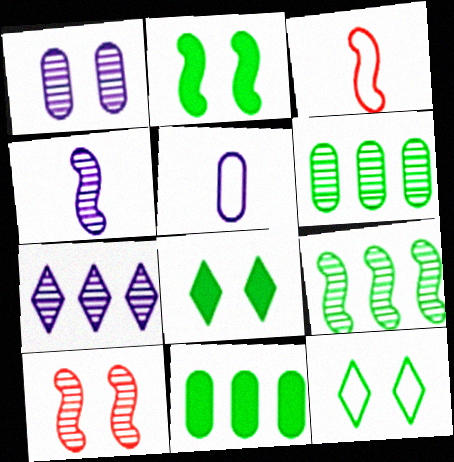[[1, 4, 7], 
[4, 9, 10]]